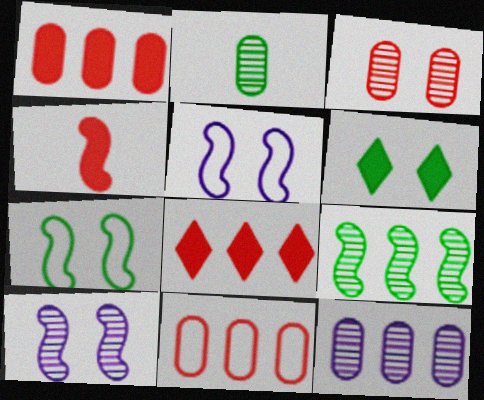[[2, 3, 12], 
[2, 5, 8], 
[3, 5, 6], 
[4, 5, 9]]